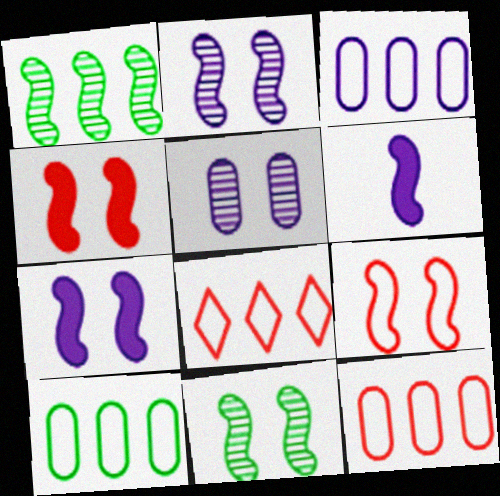[[1, 6, 9], 
[3, 10, 12], 
[7, 9, 11]]